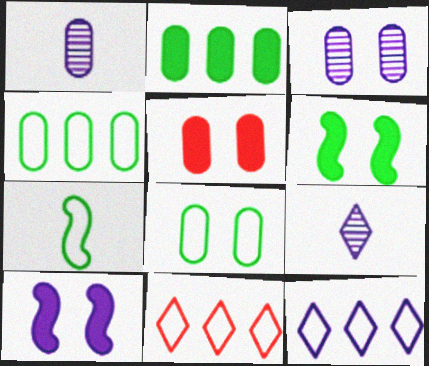[[1, 4, 5], 
[1, 6, 11], 
[1, 10, 12], 
[3, 5, 8]]